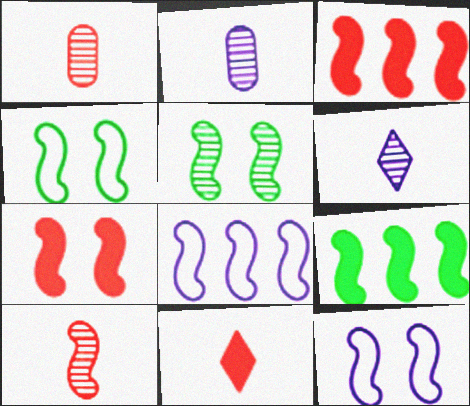[[5, 7, 12], 
[9, 10, 12]]